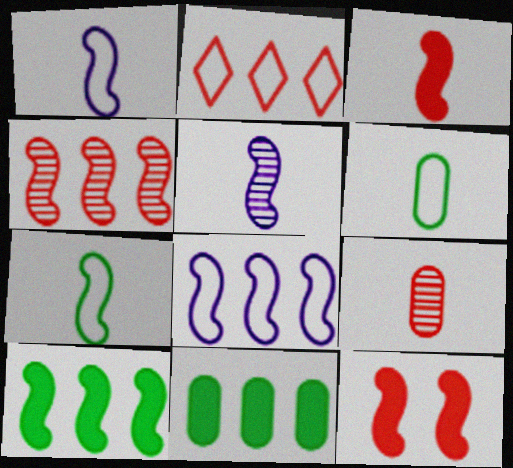[[2, 9, 12], 
[3, 5, 7], 
[4, 8, 10]]